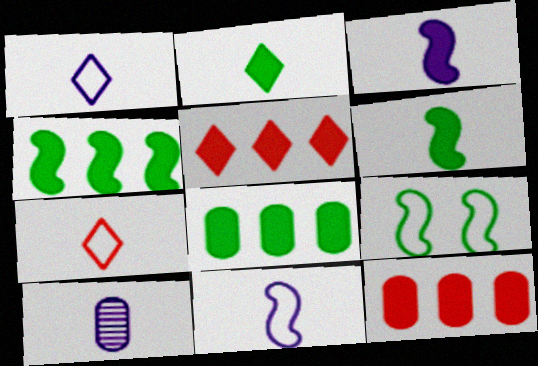[[1, 3, 10], 
[5, 9, 10], 
[6, 7, 10]]